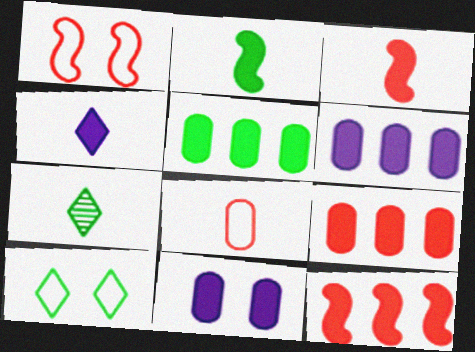[[1, 6, 7], 
[5, 6, 9]]